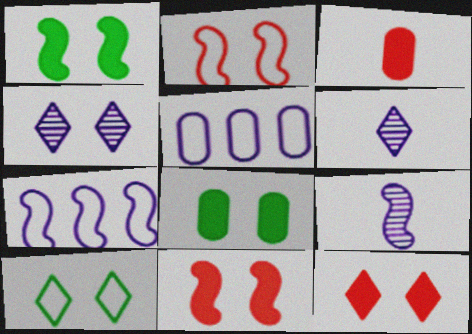[[2, 4, 8], 
[4, 10, 12]]